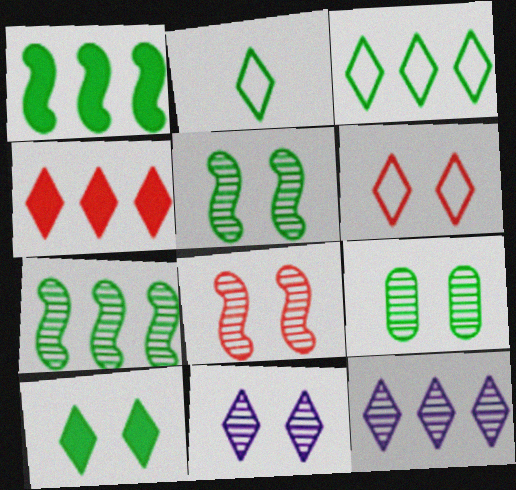[[1, 2, 9], 
[2, 4, 11], 
[3, 4, 12], 
[6, 10, 11], 
[8, 9, 11]]